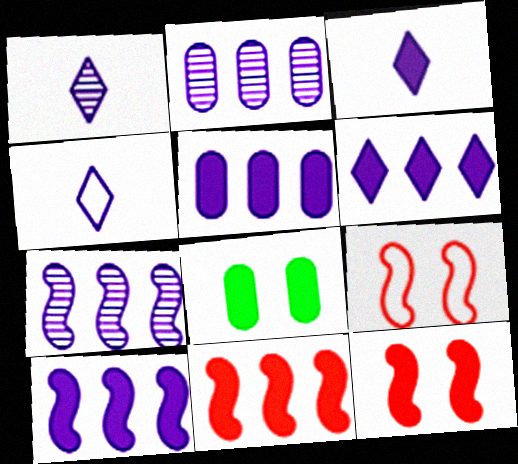[[1, 3, 4], 
[3, 8, 11], 
[5, 6, 10]]